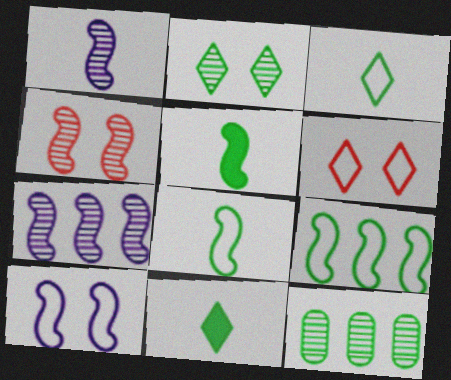[]